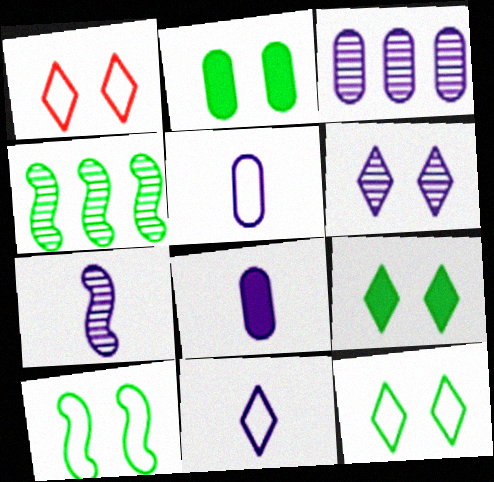[[1, 4, 8], 
[1, 6, 9], 
[3, 6, 7], 
[7, 8, 11]]